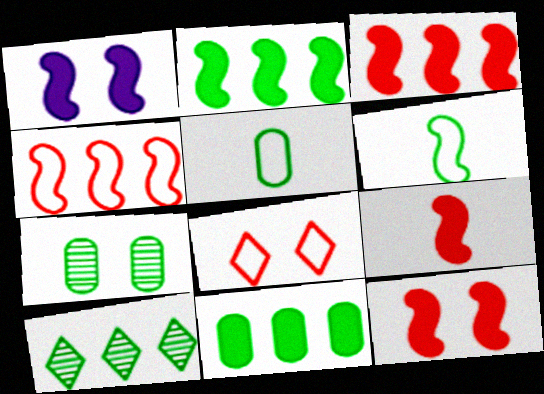[[1, 2, 9], 
[1, 7, 8], 
[3, 9, 12], 
[5, 7, 11]]